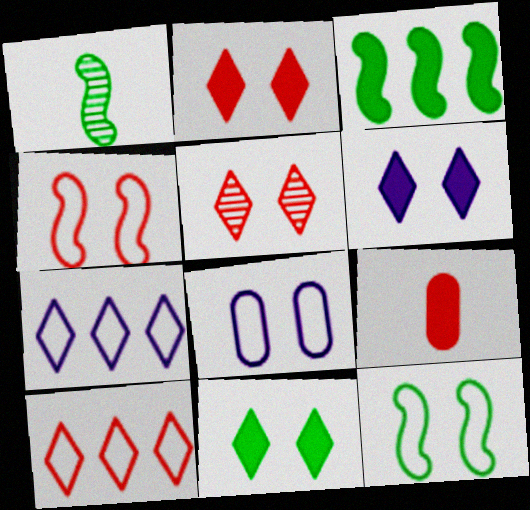[[1, 3, 12], 
[2, 6, 11], 
[3, 6, 9]]